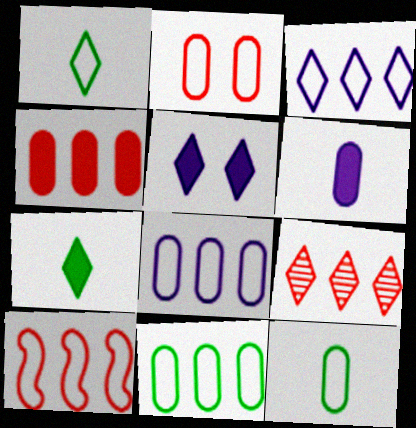[[1, 5, 9], 
[2, 8, 12], 
[3, 10, 11], 
[4, 9, 10]]